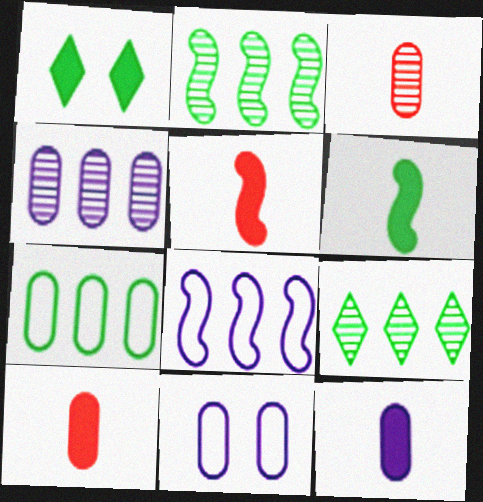[[1, 3, 8], 
[4, 11, 12], 
[5, 9, 11]]